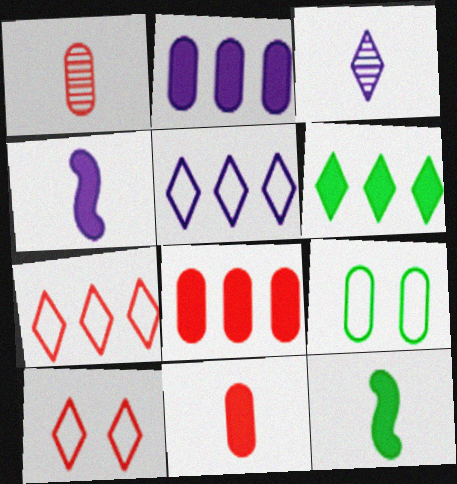[[1, 2, 9], 
[3, 6, 10]]